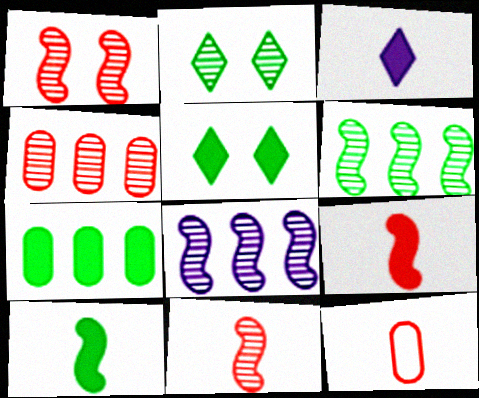[[5, 7, 10], 
[5, 8, 12]]